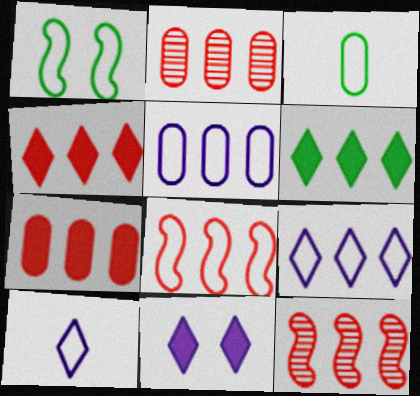[[2, 4, 8], 
[3, 11, 12], 
[5, 6, 12]]